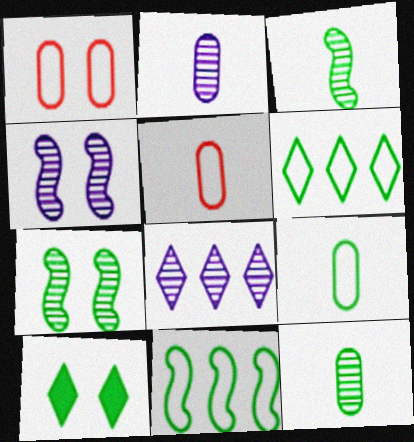[[1, 4, 10], 
[2, 4, 8], 
[10, 11, 12]]